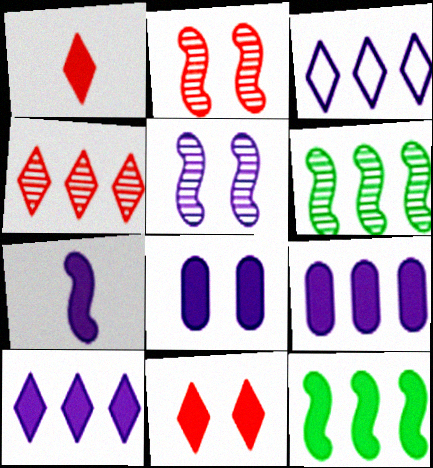[[1, 8, 12], 
[7, 8, 10]]